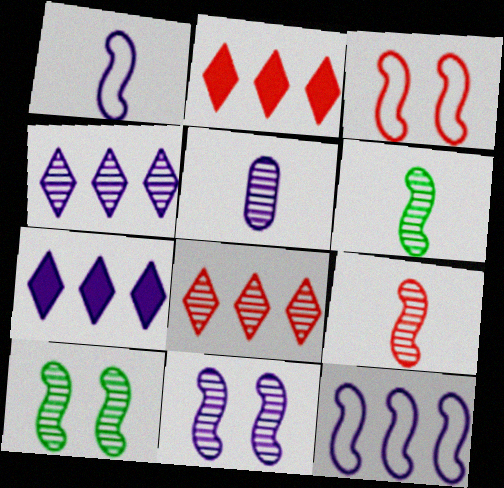[[4, 5, 11], 
[5, 8, 10]]